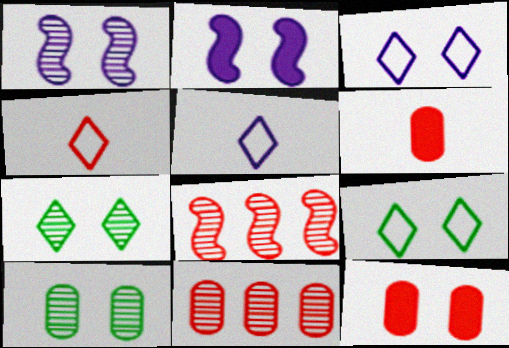[[1, 9, 12], 
[4, 8, 12]]